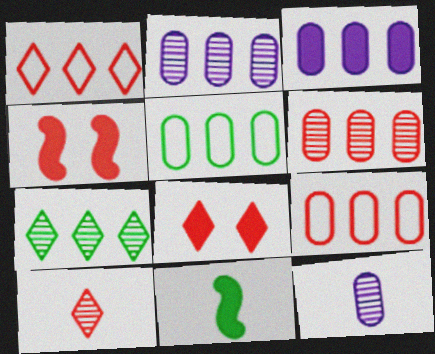[[1, 8, 10], 
[3, 5, 6], 
[3, 8, 11], 
[4, 9, 10]]